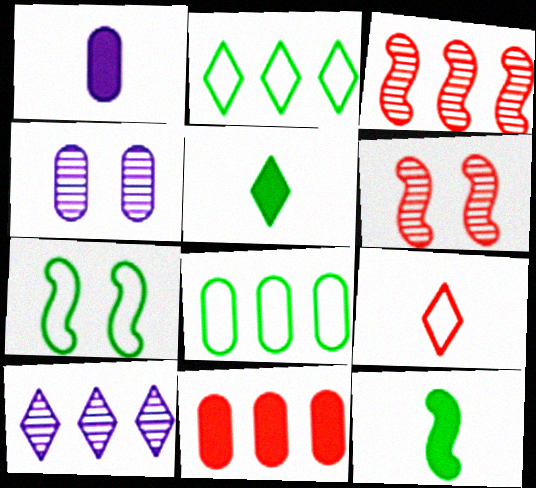[[1, 2, 6], 
[6, 9, 11]]